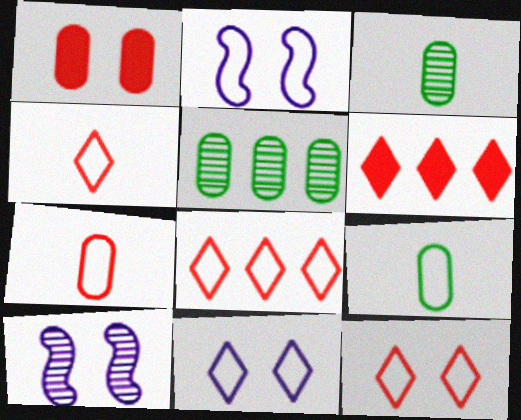[[2, 3, 6], 
[2, 8, 9], 
[4, 8, 12], 
[6, 9, 10]]